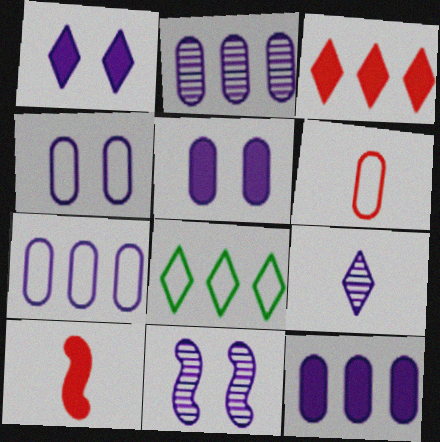[[1, 4, 11], 
[2, 7, 12], 
[2, 9, 11]]